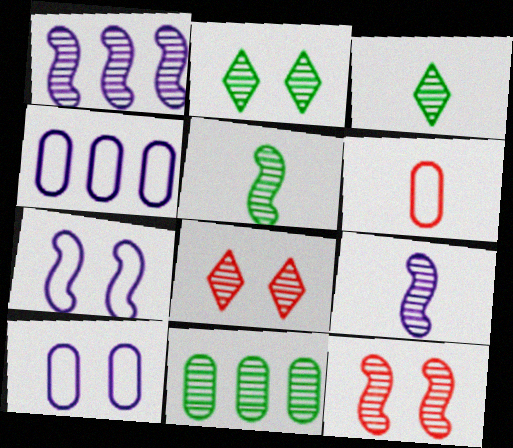[[1, 5, 12], 
[2, 5, 11], 
[8, 9, 11]]